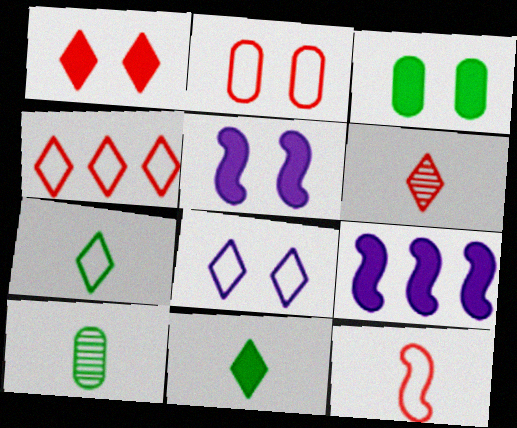[[1, 3, 5], 
[1, 4, 6], 
[2, 4, 12], 
[4, 5, 10], 
[4, 7, 8]]